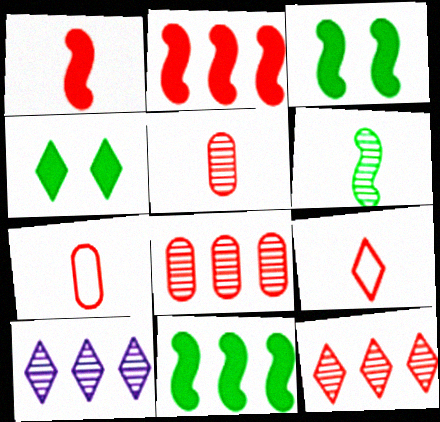[[1, 5, 9], 
[3, 7, 10], 
[4, 9, 10]]